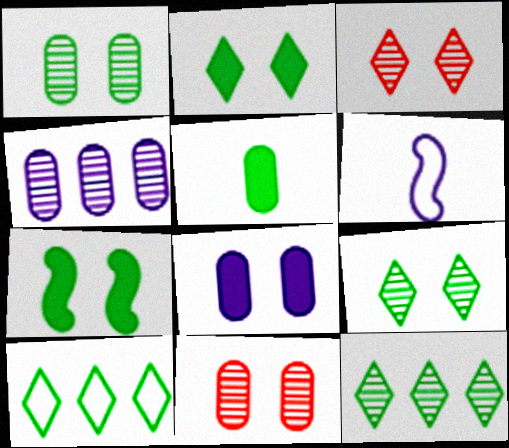[]